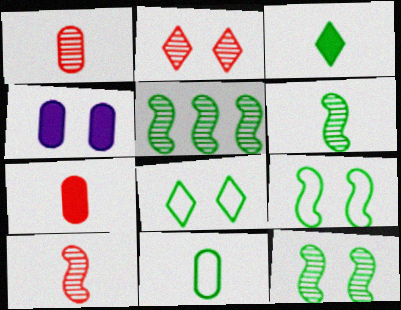[[2, 4, 9], 
[3, 6, 11], 
[5, 6, 12]]